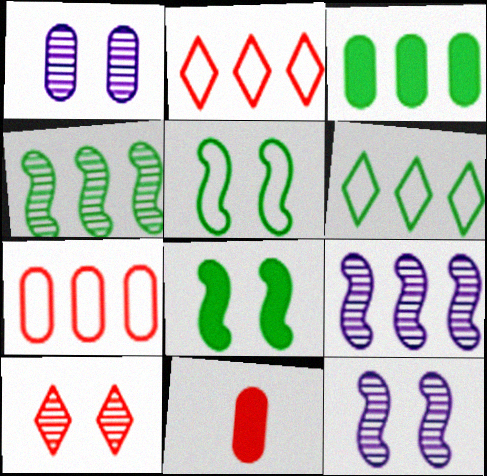[[2, 3, 9], 
[3, 4, 6], 
[6, 11, 12]]